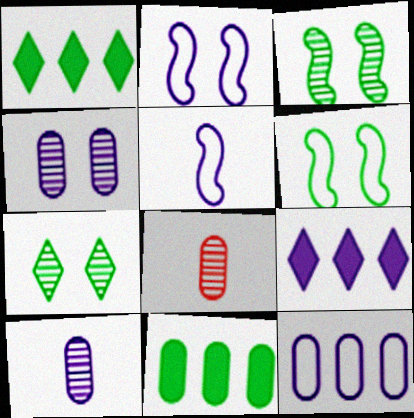[[1, 2, 8], 
[2, 9, 10], 
[4, 5, 9], 
[6, 8, 9]]